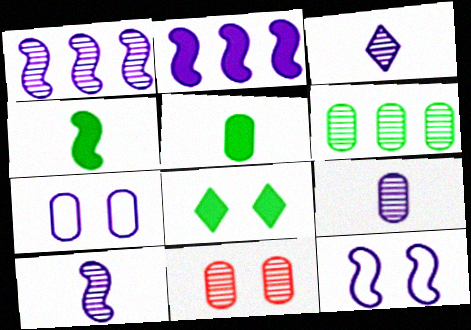[[2, 3, 7], 
[2, 10, 12], 
[3, 9, 10], 
[6, 9, 11], 
[8, 11, 12]]